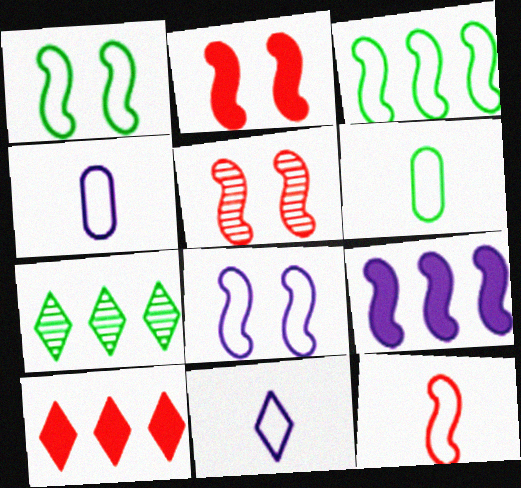[[2, 4, 7], 
[3, 8, 12], 
[6, 11, 12]]